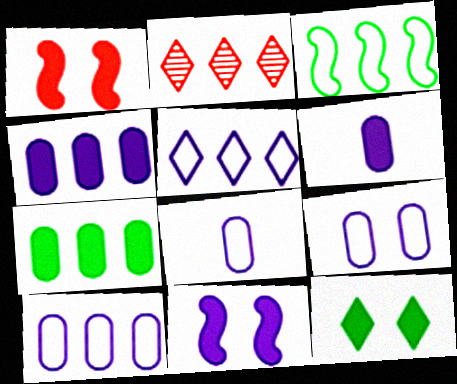[[2, 3, 4], 
[8, 9, 10]]